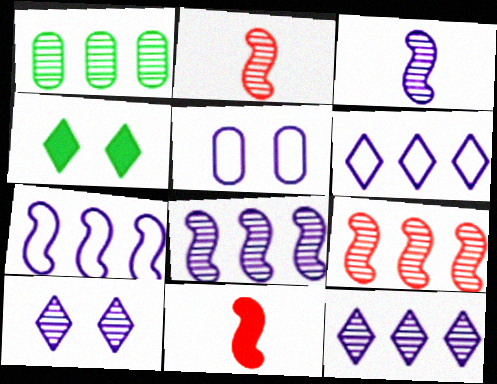[[1, 2, 10], 
[1, 9, 12]]